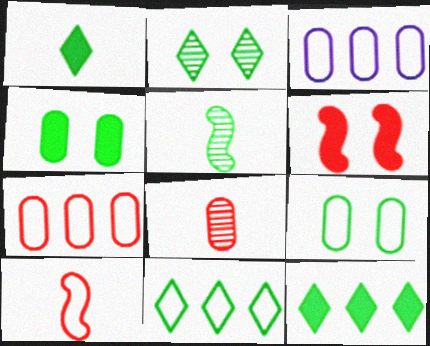[[1, 2, 11], 
[3, 4, 8], 
[4, 5, 11], 
[5, 9, 12]]